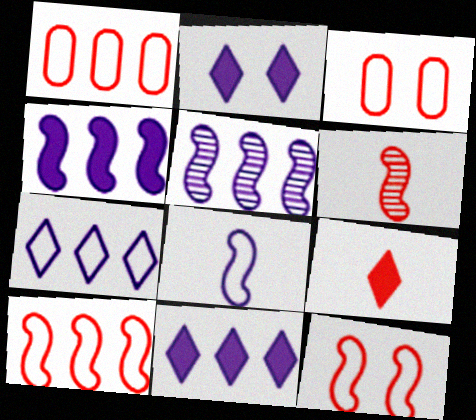[]